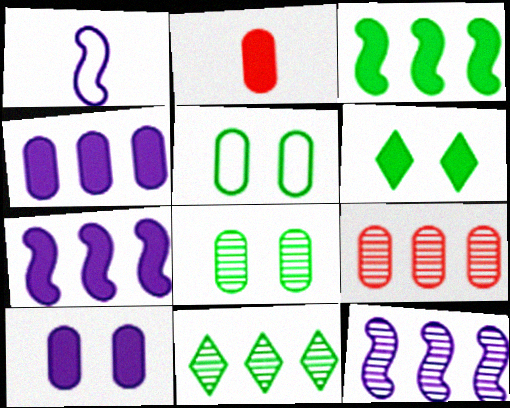[[1, 6, 9], 
[2, 6, 7], 
[9, 11, 12]]